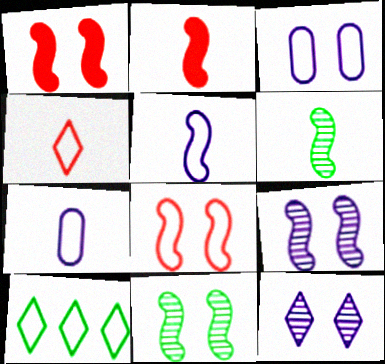[[2, 5, 6], 
[7, 8, 10]]